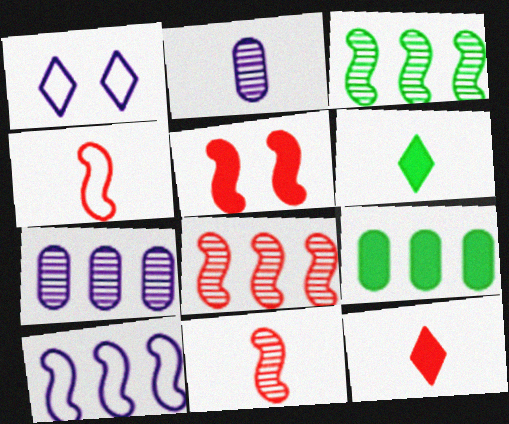[[1, 9, 11], 
[2, 4, 6], 
[4, 5, 8]]